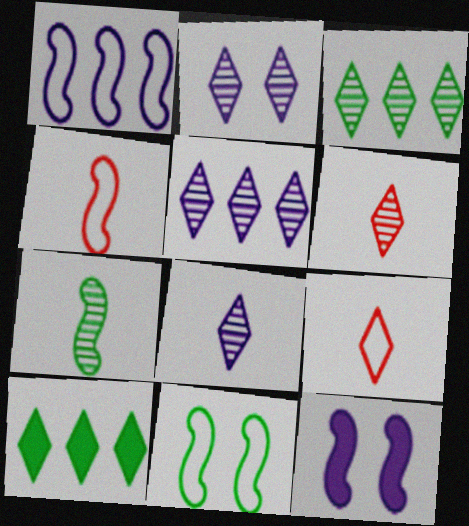[[1, 4, 11], 
[2, 3, 6], 
[2, 5, 8], 
[2, 9, 10]]